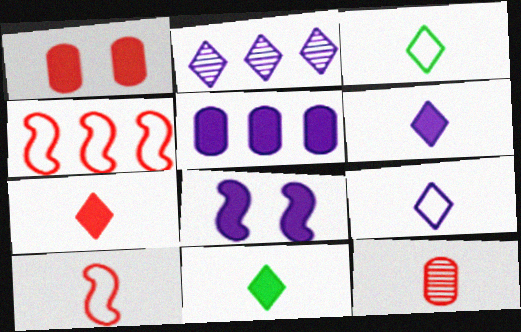[[5, 6, 8], 
[6, 7, 11], 
[7, 10, 12]]